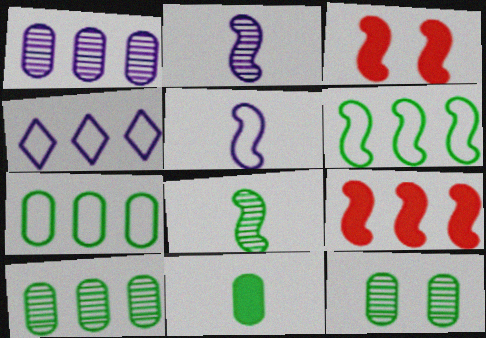[[2, 3, 6], 
[4, 9, 10], 
[7, 11, 12]]